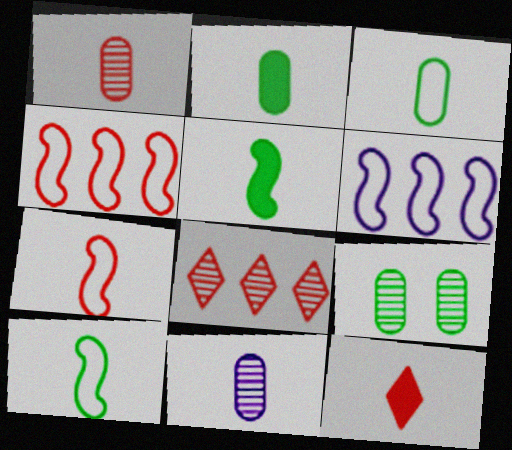[[1, 7, 12], 
[6, 9, 12], 
[10, 11, 12]]